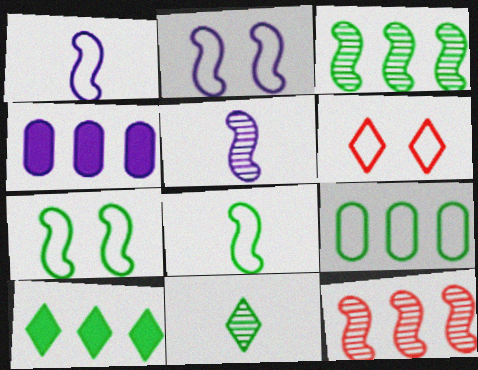[[1, 6, 9], 
[3, 9, 10]]